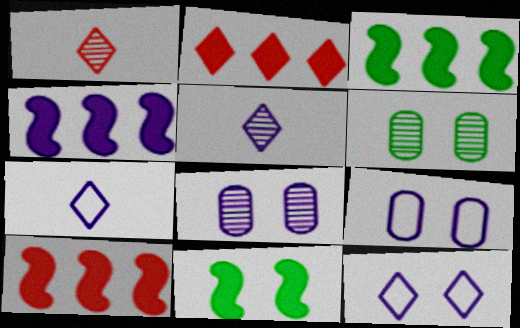[[1, 3, 9], 
[3, 4, 10], 
[4, 5, 9], 
[4, 7, 8], 
[6, 7, 10]]